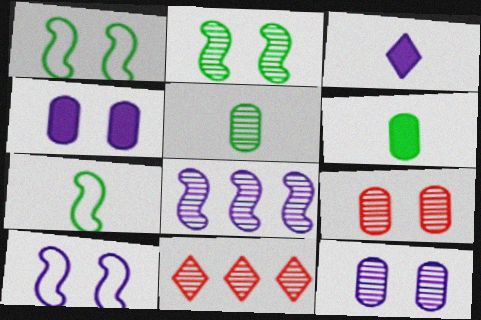[[4, 7, 11], 
[6, 10, 11]]